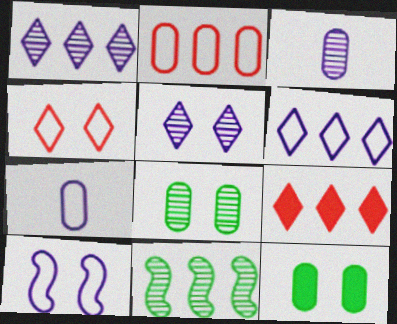[[2, 3, 12], 
[6, 7, 10]]